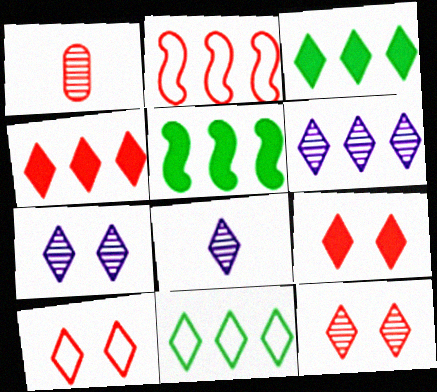[[1, 2, 9], 
[3, 8, 10], 
[4, 6, 11], 
[6, 7, 8], 
[8, 9, 11], 
[9, 10, 12]]